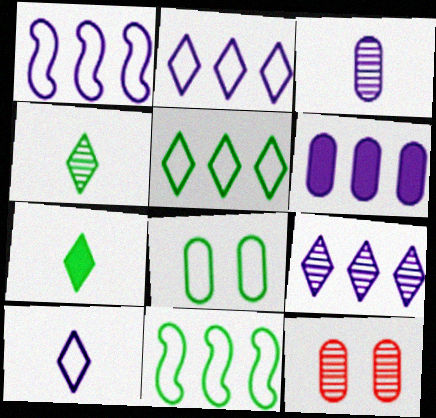[[1, 6, 9], 
[1, 7, 12]]